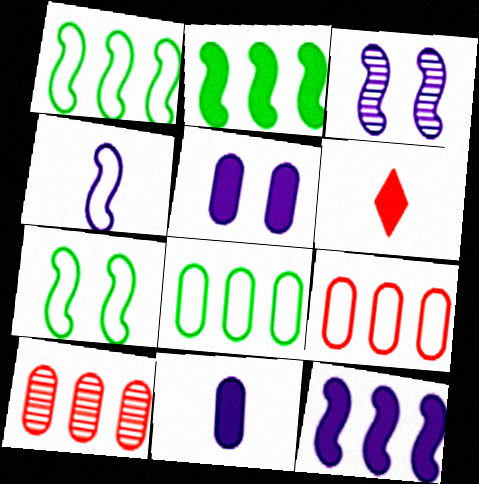[[2, 5, 6], 
[3, 4, 12], 
[3, 6, 8]]